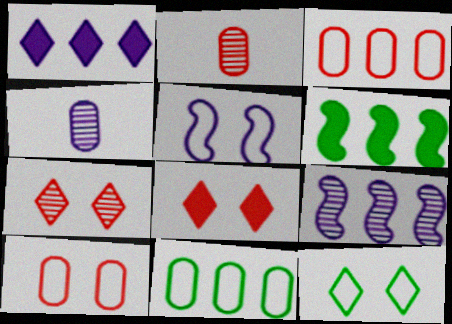[[1, 4, 5], 
[5, 10, 12]]